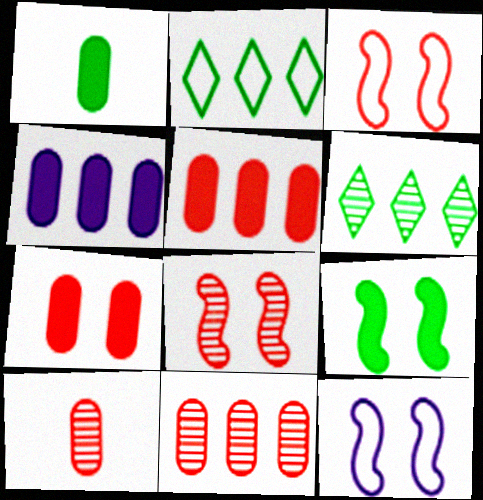[[1, 4, 7], 
[8, 9, 12]]